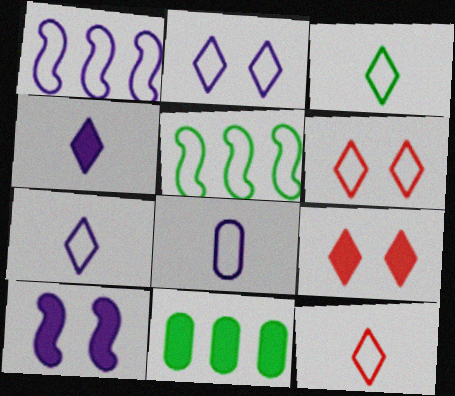[[1, 2, 8], 
[3, 7, 12], 
[5, 6, 8]]